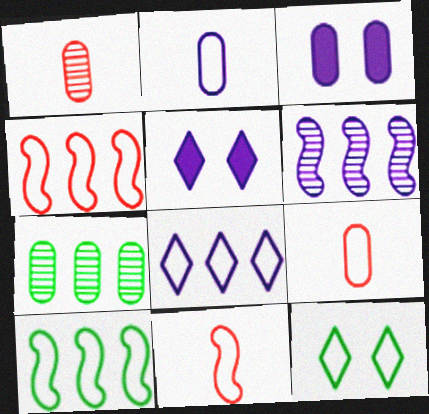[[1, 5, 10], 
[2, 4, 12], 
[2, 5, 6], 
[3, 7, 9], 
[5, 7, 11]]